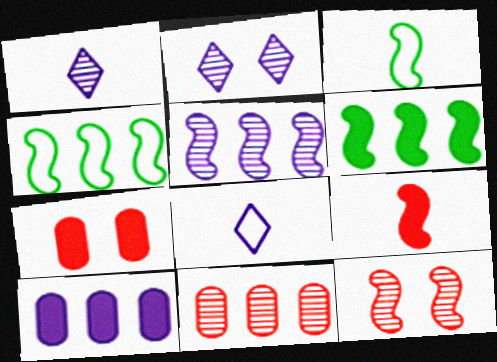[[1, 4, 7]]